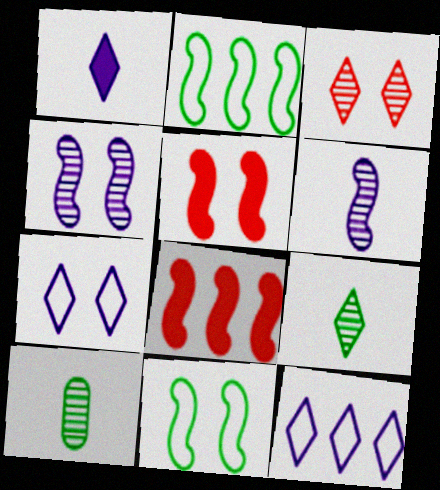[[2, 5, 6], 
[4, 5, 11], 
[5, 10, 12], 
[6, 8, 11], 
[7, 8, 10]]